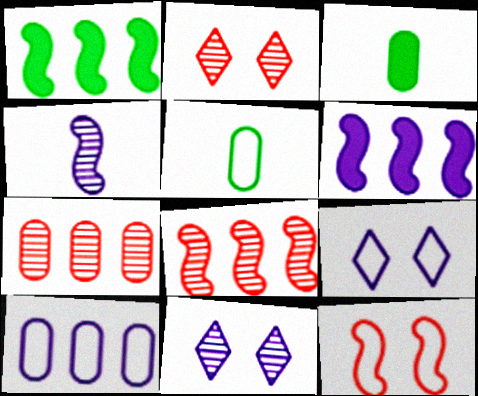[[1, 4, 12], 
[2, 5, 6], 
[3, 8, 9]]